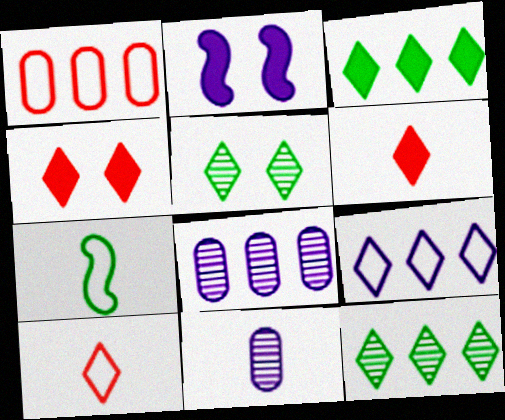[[2, 9, 11], 
[4, 7, 8], 
[5, 6, 9], 
[6, 7, 11]]